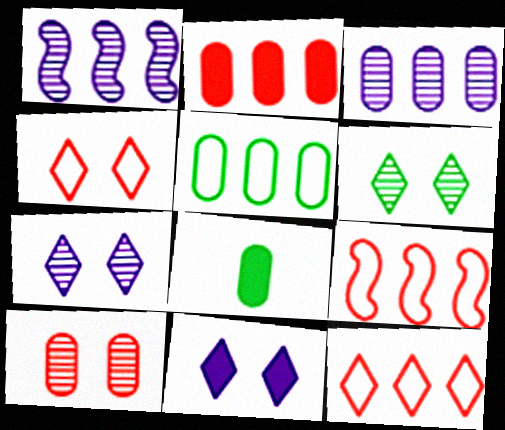[[1, 4, 8], 
[2, 3, 5], 
[4, 6, 11], 
[7, 8, 9]]